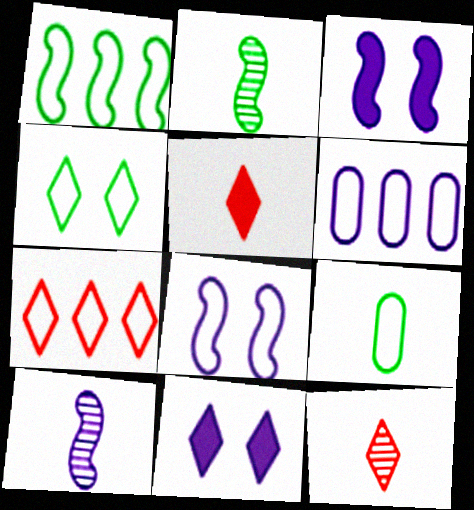[[1, 4, 9], 
[1, 6, 7], 
[5, 9, 10], 
[6, 10, 11], 
[7, 8, 9]]